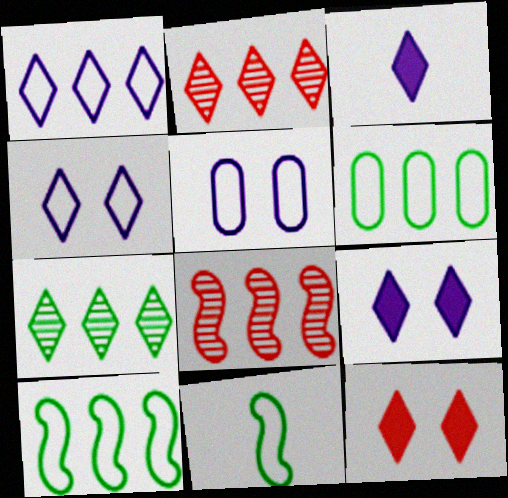[]